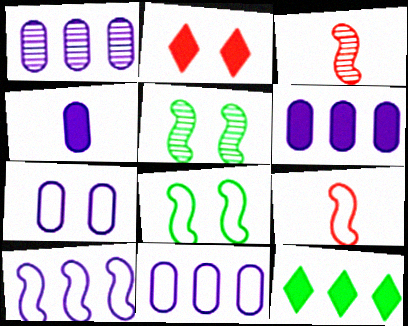[[1, 4, 7], 
[1, 6, 11], 
[2, 5, 7], 
[3, 7, 12], 
[8, 9, 10]]